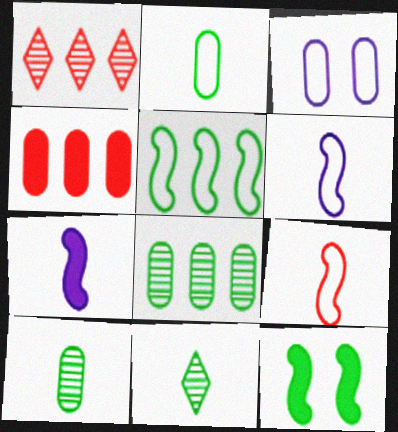[[3, 4, 10]]